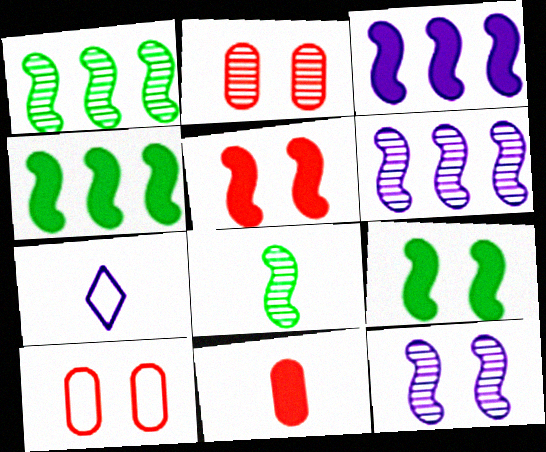[[2, 4, 7], 
[7, 8, 11]]